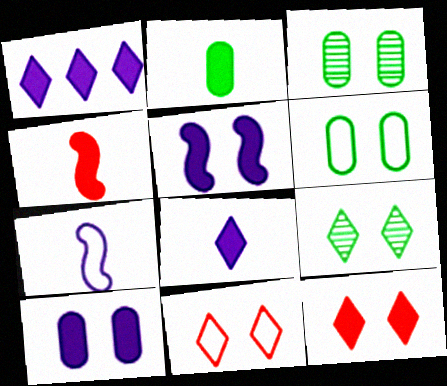[[2, 4, 8], 
[3, 5, 11]]